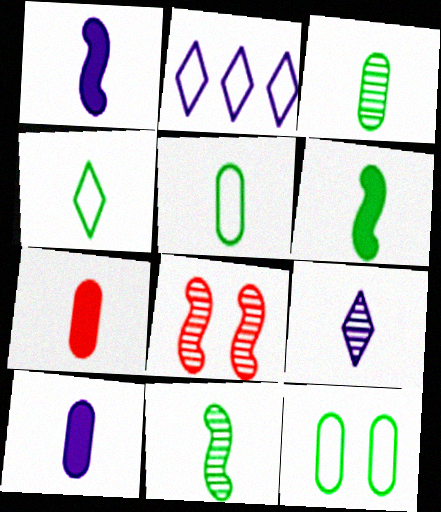[[3, 4, 6]]